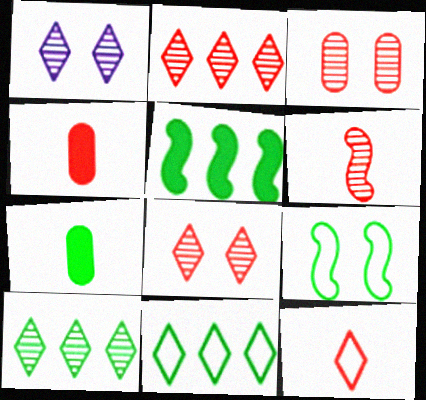[[2, 3, 6], 
[4, 6, 12], 
[7, 9, 10]]